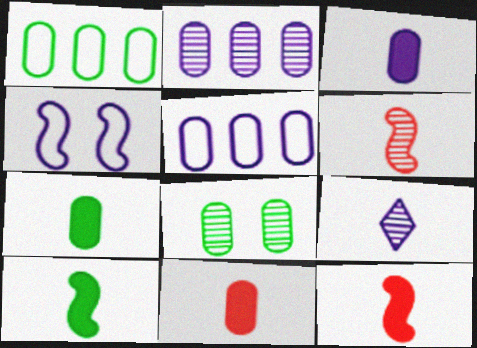[[1, 7, 8], 
[3, 7, 11], 
[5, 8, 11]]